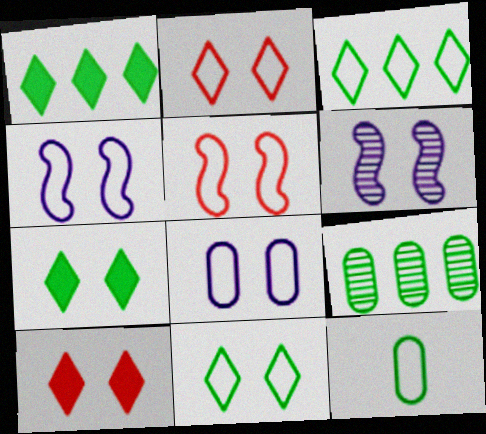[[5, 8, 11]]